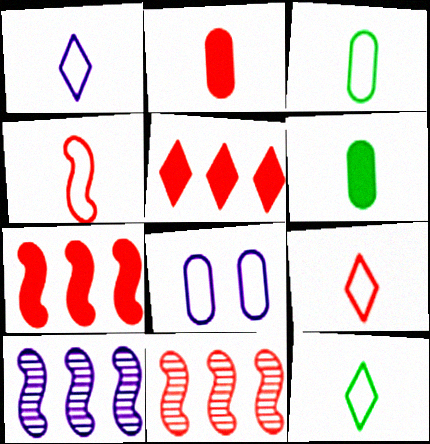[[1, 3, 4], 
[1, 9, 12]]